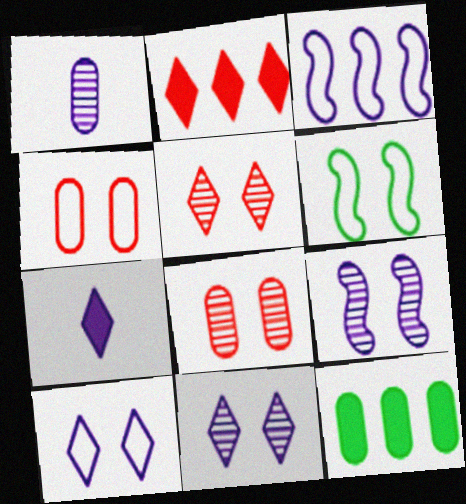[[1, 2, 6], 
[1, 4, 12], 
[4, 6, 10]]